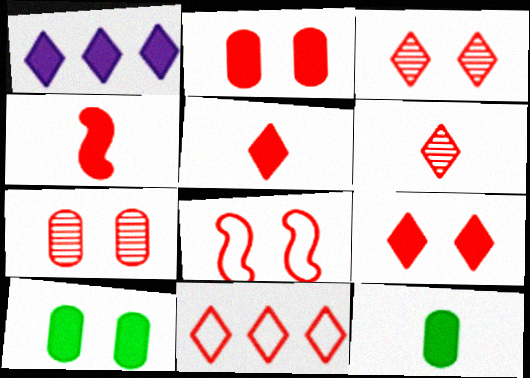[[1, 4, 10], 
[2, 3, 8], 
[3, 5, 11], 
[4, 7, 11], 
[6, 9, 11], 
[7, 8, 9]]